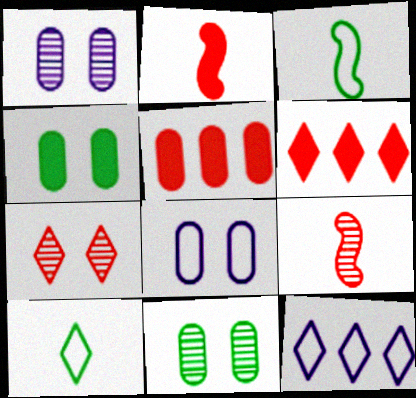[[1, 3, 6], 
[2, 11, 12], 
[4, 9, 12]]